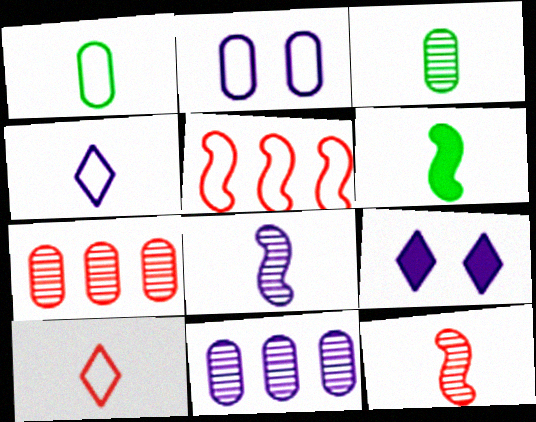[[3, 5, 9]]